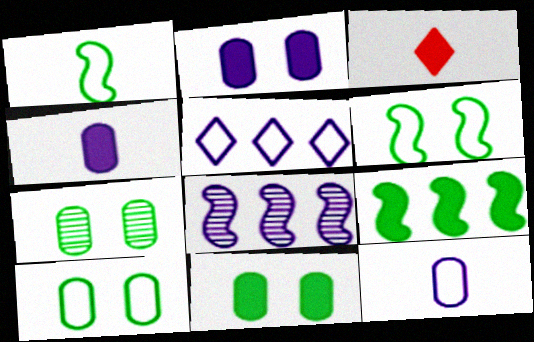[[2, 3, 9], 
[3, 8, 10], 
[7, 10, 11]]